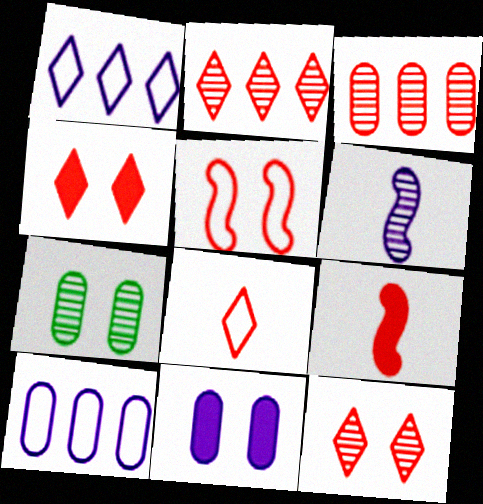[[1, 6, 11], 
[1, 7, 9], 
[2, 4, 8], 
[2, 6, 7]]